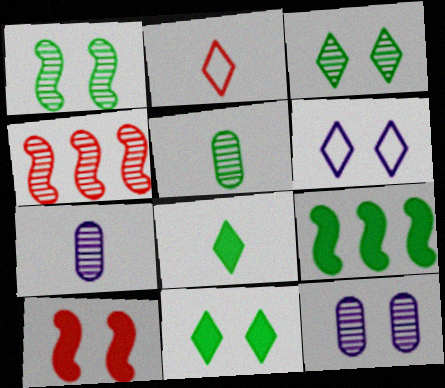[[2, 9, 12], 
[3, 4, 7]]